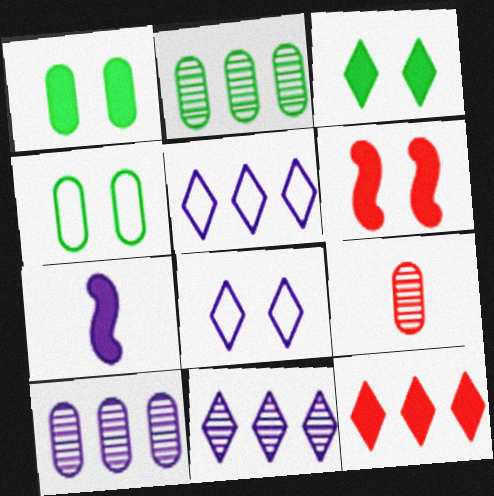[[1, 7, 12], 
[7, 8, 10]]